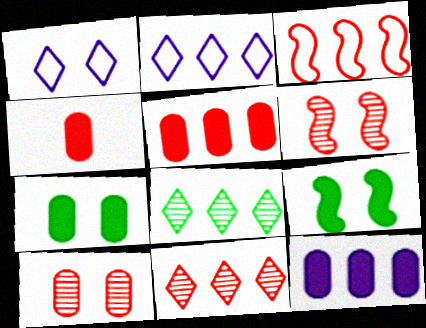[[1, 6, 7], 
[1, 9, 10], 
[3, 5, 11], 
[3, 8, 12], 
[4, 7, 12]]